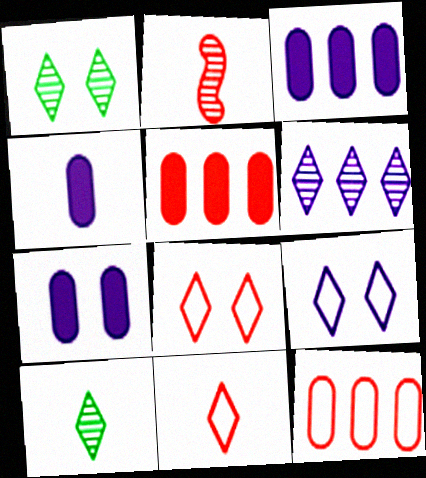[[2, 5, 8], 
[3, 4, 7]]